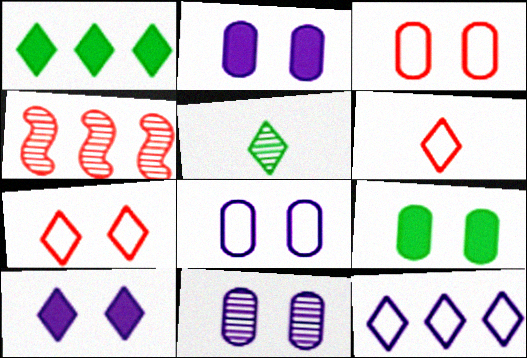[[2, 8, 11], 
[3, 9, 11], 
[4, 5, 11]]